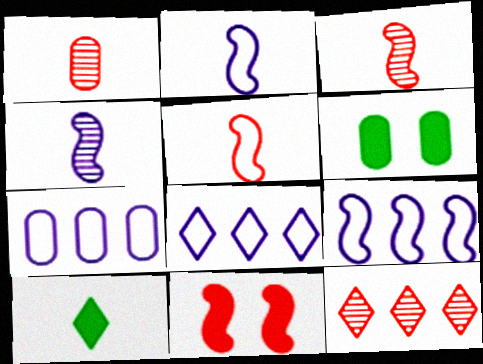[[1, 2, 10], 
[1, 6, 7], 
[2, 6, 12], 
[3, 6, 8], 
[7, 8, 9]]